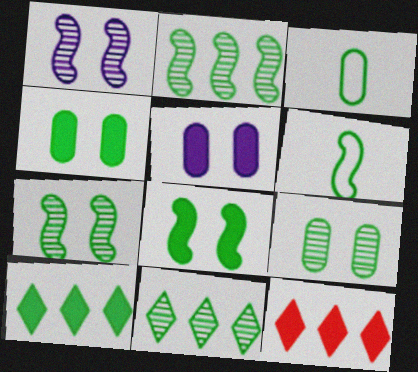[[1, 3, 12], 
[2, 6, 8], 
[3, 7, 10], 
[3, 8, 11], 
[4, 6, 11], 
[6, 9, 10]]